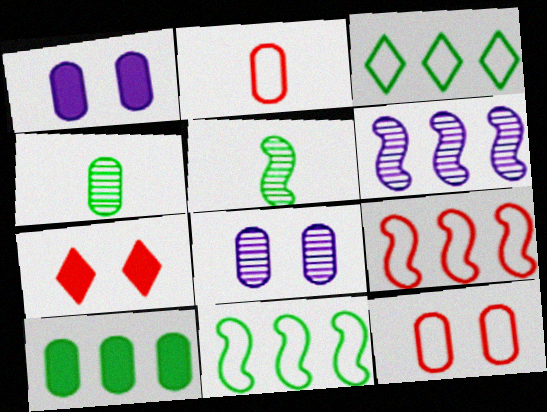[[2, 8, 10]]